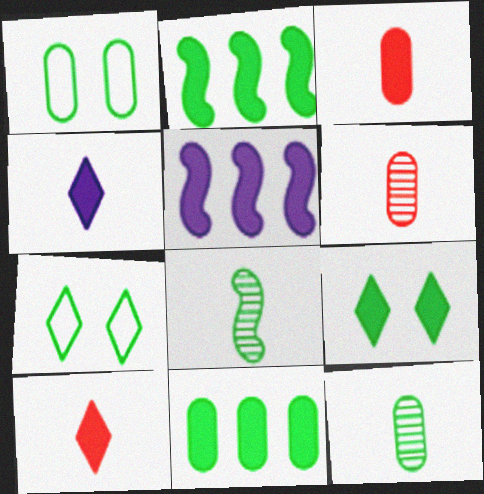[[1, 11, 12], 
[2, 7, 12], 
[3, 5, 9], 
[5, 6, 7], 
[7, 8, 11]]